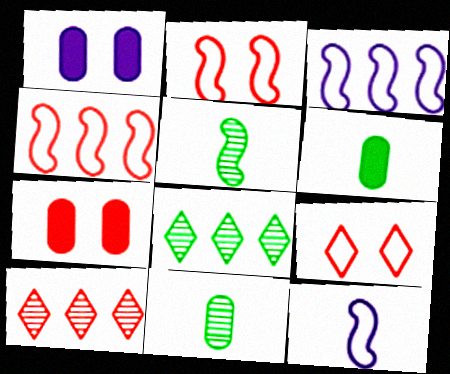[[7, 8, 12]]